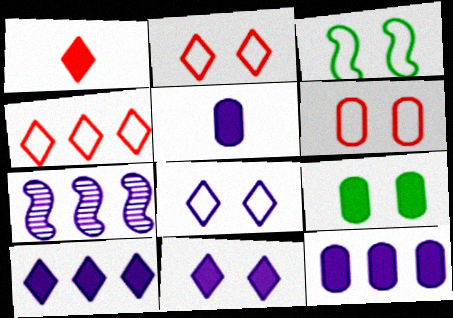[[3, 6, 8], 
[5, 7, 8]]